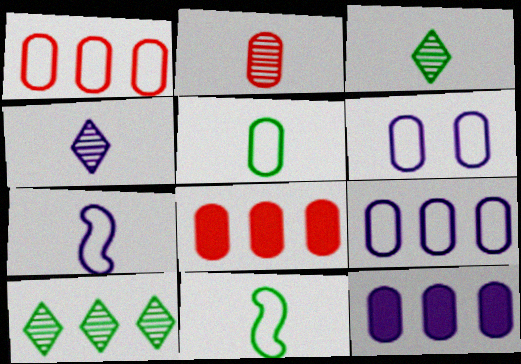[[1, 5, 6]]